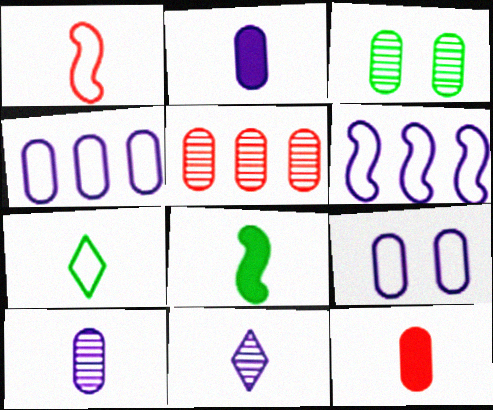[[3, 4, 12], 
[3, 5, 10]]